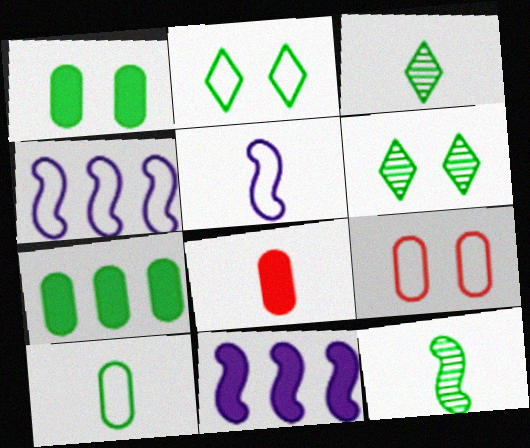[[2, 7, 12], 
[3, 5, 8], 
[3, 9, 11], 
[4, 6, 8]]